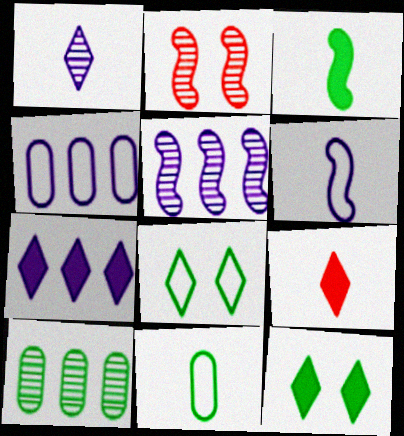[[1, 2, 10], 
[2, 7, 11], 
[3, 8, 10], 
[4, 5, 7], 
[7, 9, 12]]